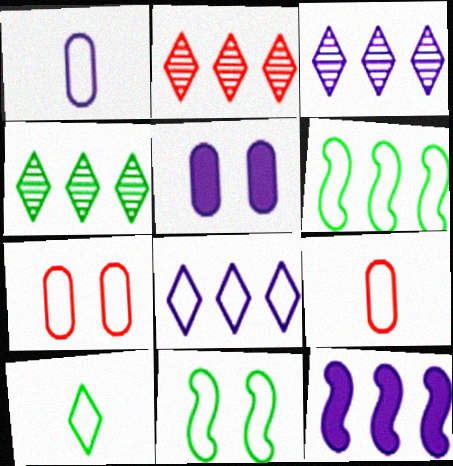[[2, 3, 4], 
[8, 9, 11]]